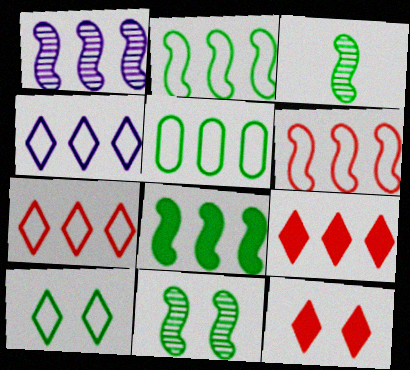[[1, 5, 9], 
[1, 6, 8], 
[4, 5, 6]]